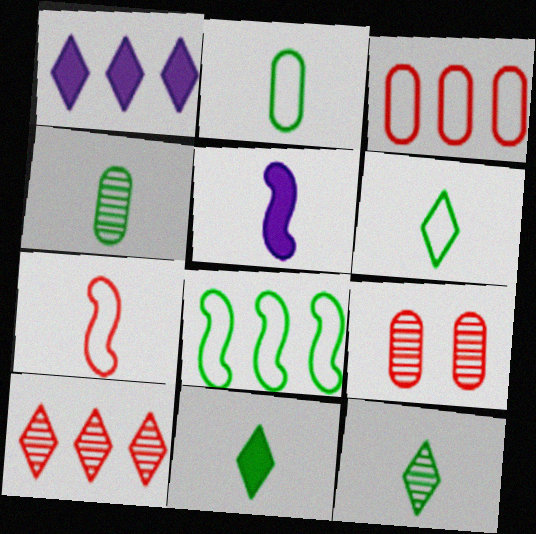[[6, 11, 12]]